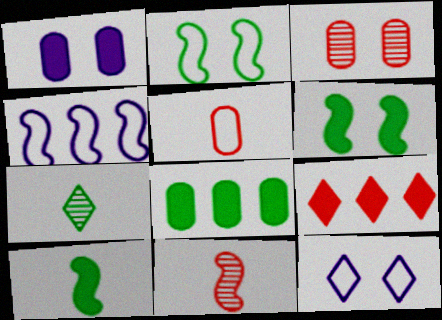[[1, 9, 10], 
[2, 7, 8], 
[3, 6, 12], 
[4, 6, 11], 
[7, 9, 12], 
[8, 11, 12]]